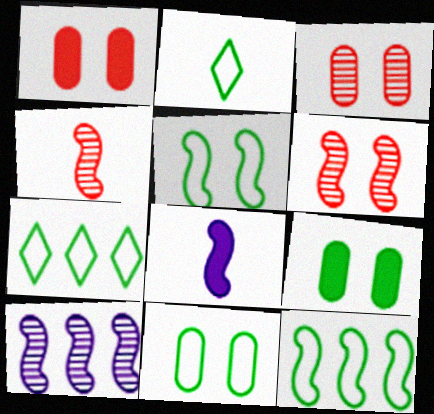[[1, 2, 10], 
[2, 11, 12], 
[3, 7, 8], 
[6, 8, 12]]